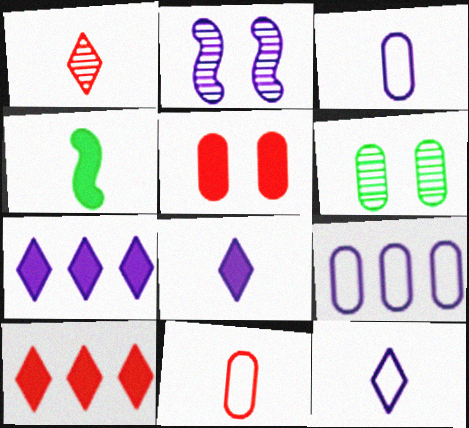[[1, 3, 4], 
[2, 3, 7], 
[2, 8, 9], 
[4, 5, 7]]